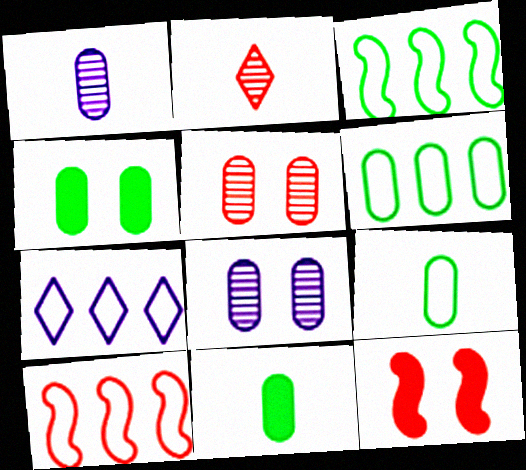[[6, 7, 10]]